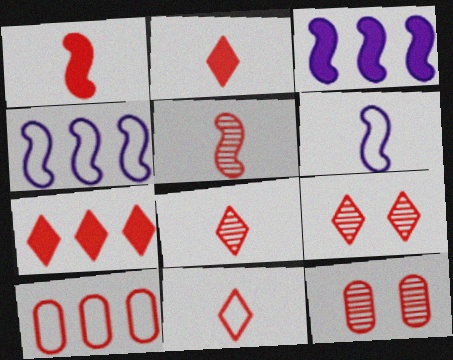[[1, 9, 10], 
[2, 8, 11], 
[7, 9, 11]]